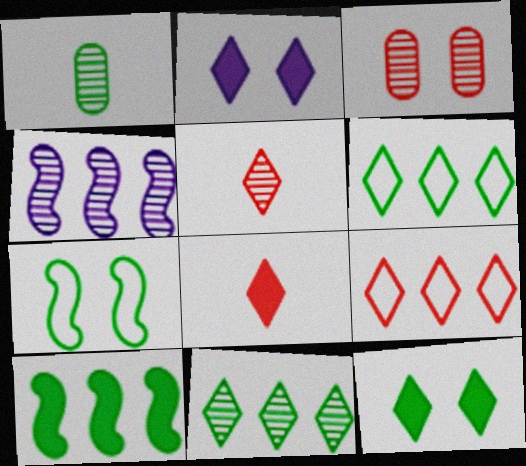[[2, 3, 7], 
[2, 5, 6]]